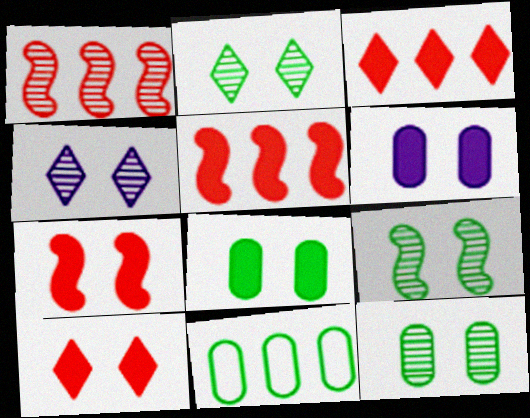[[2, 9, 12]]